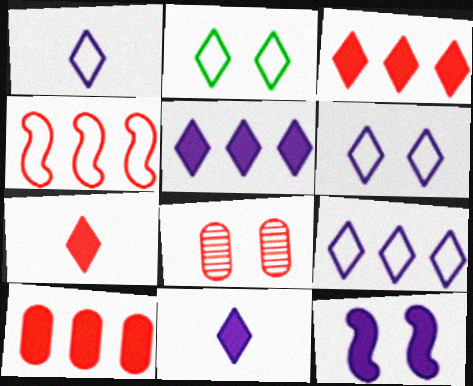[[1, 6, 9], 
[2, 8, 12], 
[4, 7, 8]]